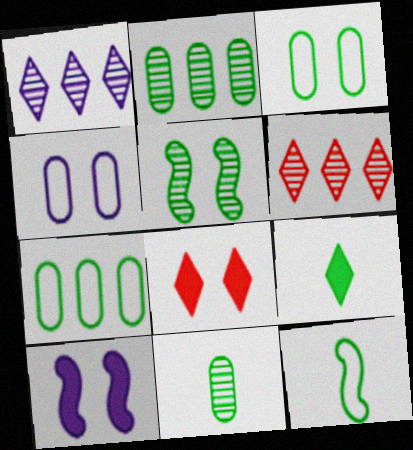[[4, 5, 8], 
[5, 7, 9], 
[9, 11, 12]]